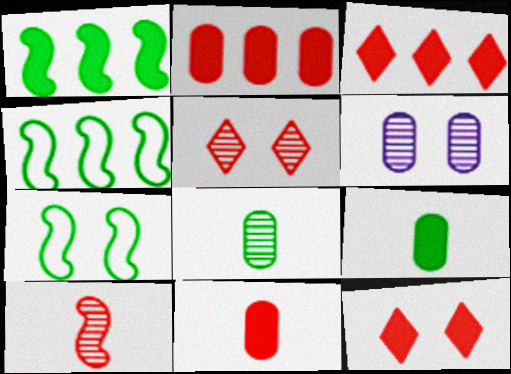[[6, 7, 12]]